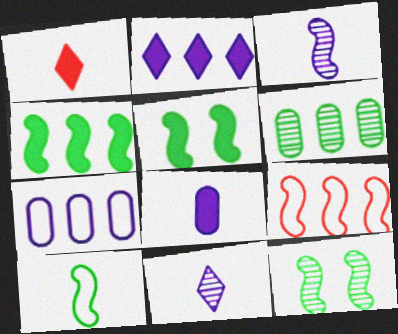[[1, 7, 12], 
[2, 6, 9], 
[3, 5, 9], 
[4, 10, 12]]